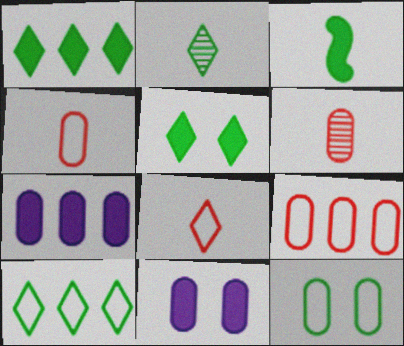[[2, 5, 10], 
[6, 7, 12]]